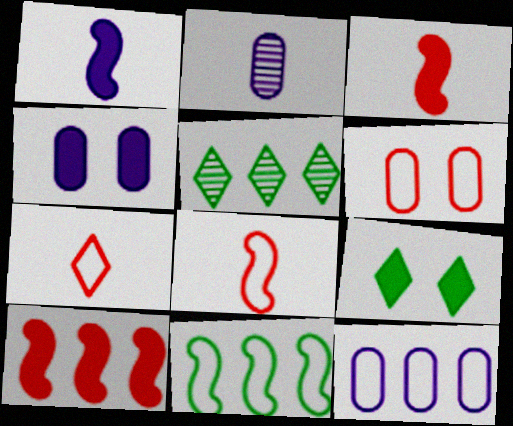[[1, 5, 6], 
[2, 4, 12], 
[4, 5, 8], 
[5, 10, 12]]